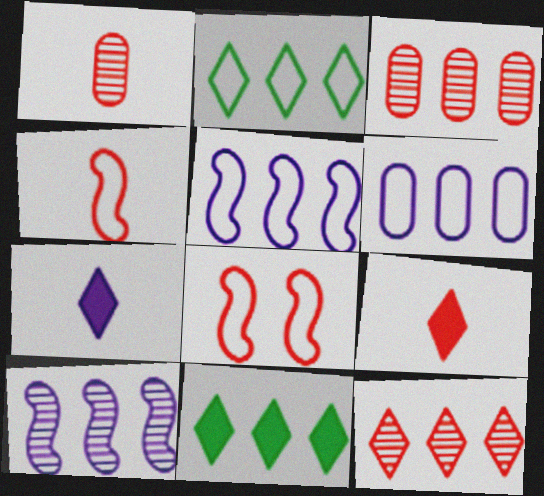[[1, 4, 9], 
[3, 5, 11], 
[3, 8, 9]]